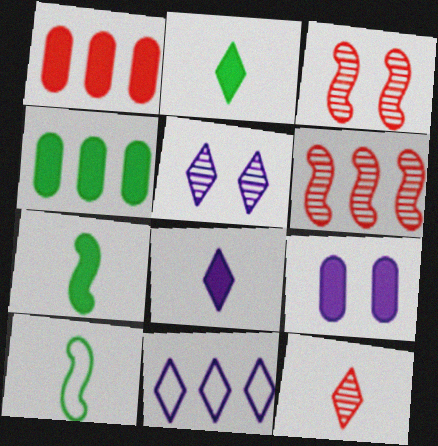[[1, 5, 10], 
[4, 6, 11], 
[5, 8, 11]]